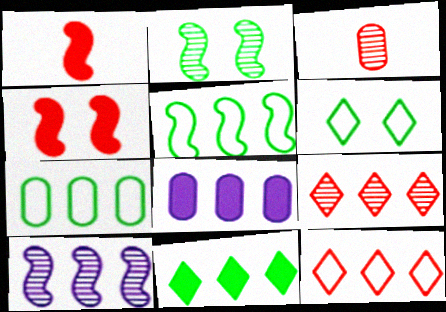[[3, 4, 12], 
[5, 8, 9]]